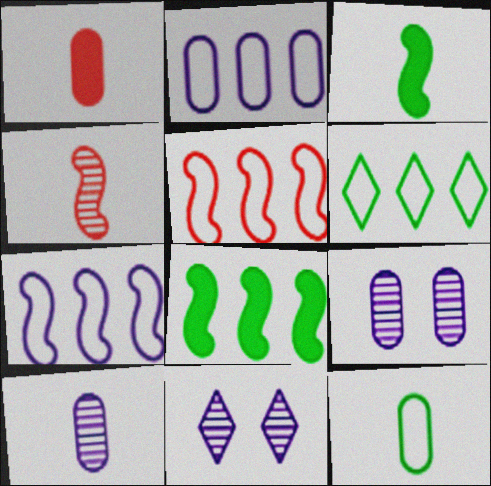[[1, 10, 12], 
[2, 5, 6]]